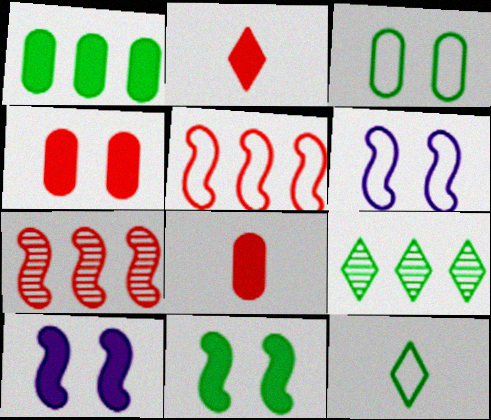[[1, 2, 10], 
[6, 8, 9]]